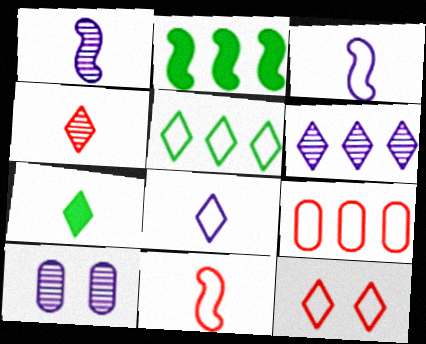[[1, 6, 10], 
[2, 6, 9], 
[4, 7, 8], 
[5, 8, 12], 
[6, 7, 12], 
[9, 11, 12]]